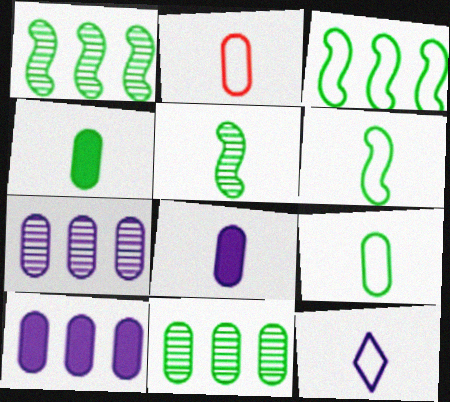[[2, 6, 12]]